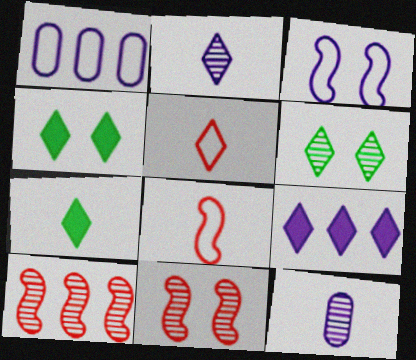[[1, 7, 11], 
[2, 5, 7], 
[3, 9, 12], 
[5, 6, 9], 
[6, 10, 12], 
[7, 8, 12]]